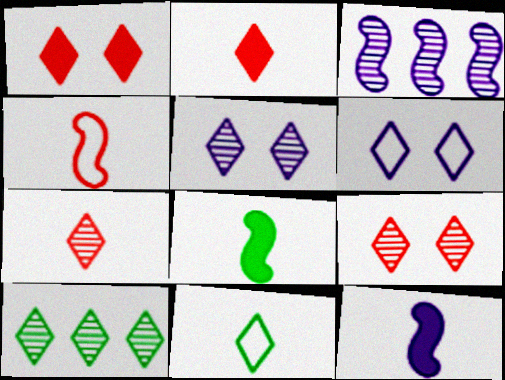[[2, 6, 10], 
[5, 7, 10]]